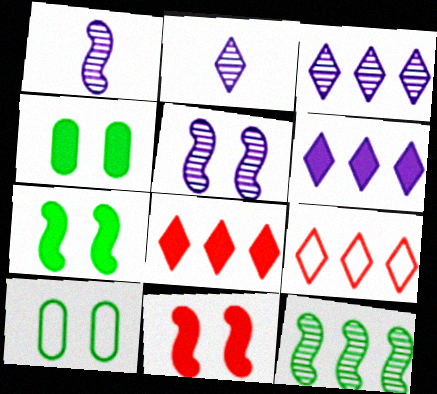[[1, 4, 9], 
[1, 8, 10]]